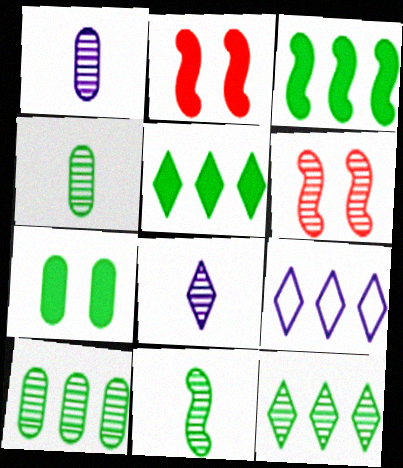[[1, 6, 12], 
[2, 4, 9], 
[6, 8, 10]]